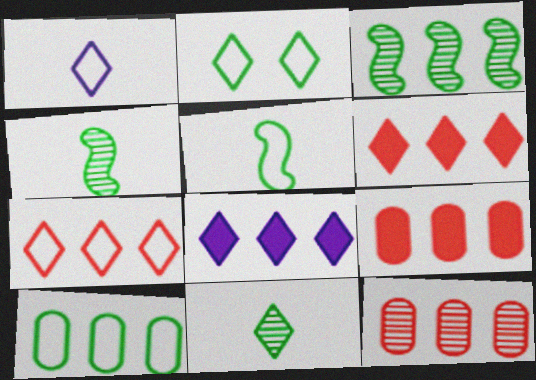[[1, 2, 7], 
[2, 5, 10]]